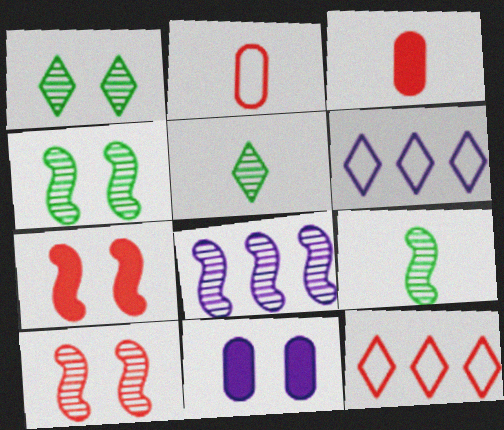[[3, 4, 6], 
[3, 10, 12], 
[8, 9, 10], 
[9, 11, 12]]